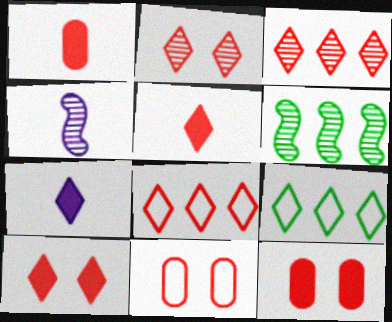[[2, 5, 8], 
[2, 7, 9], 
[4, 9, 12], 
[6, 7, 11]]